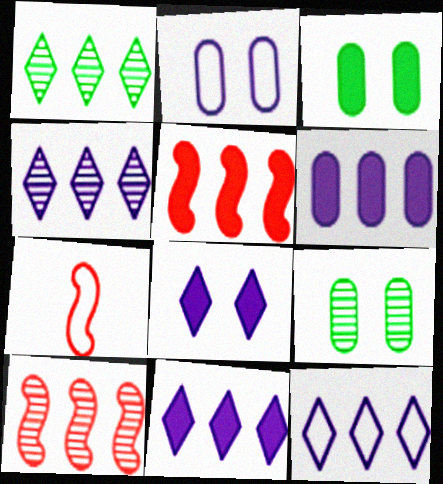[[3, 4, 7], 
[4, 11, 12], 
[7, 9, 11]]